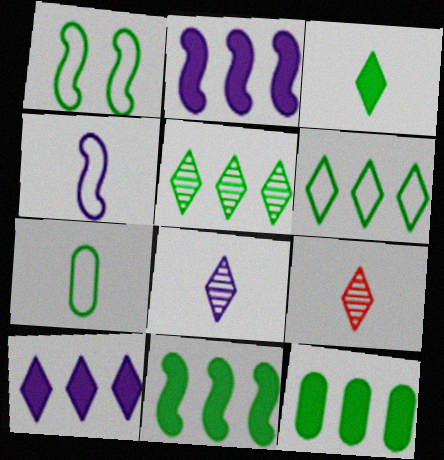[[1, 6, 7]]